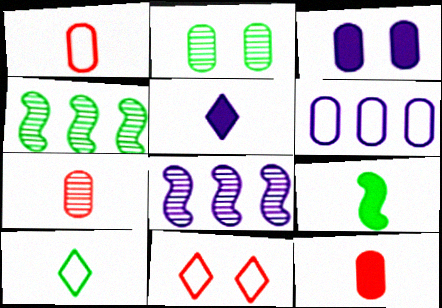[[1, 7, 12], 
[2, 6, 12], 
[5, 9, 12]]